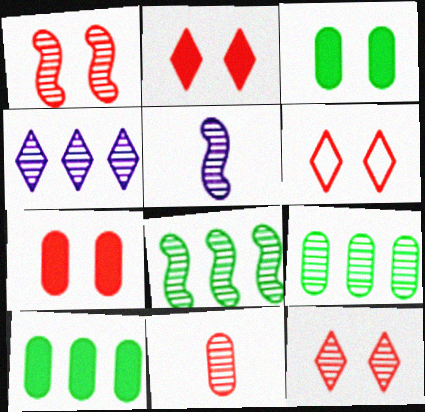[[1, 5, 8], 
[1, 6, 7], 
[2, 6, 12], 
[5, 6, 10], 
[5, 9, 12]]